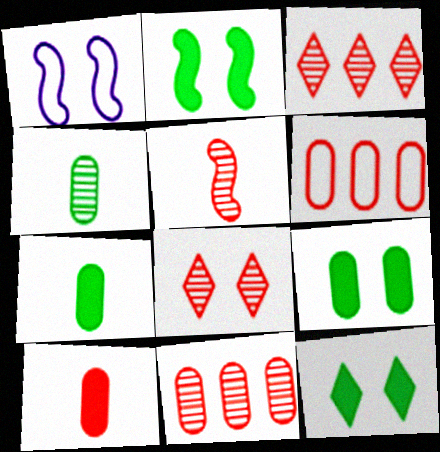[[1, 3, 7], 
[1, 8, 9], 
[2, 9, 12], 
[5, 8, 11]]